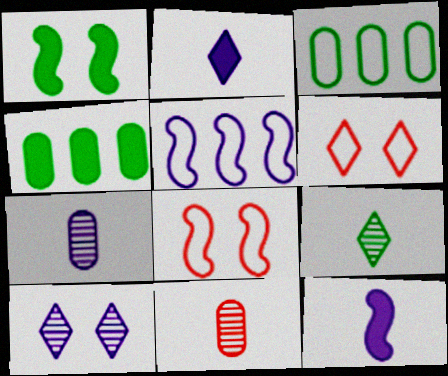[[1, 3, 9]]